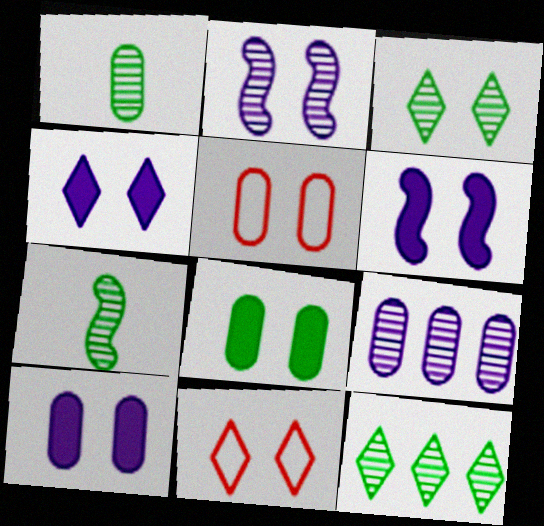[[2, 8, 11], 
[3, 4, 11], 
[3, 5, 6], 
[4, 6, 10]]